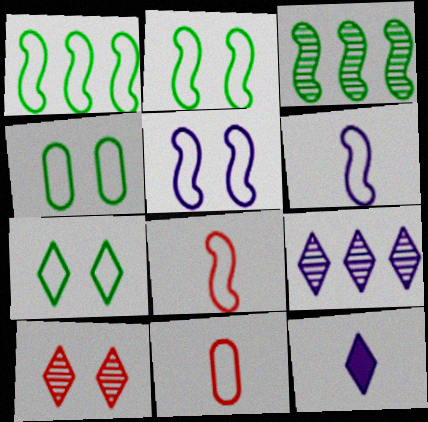[[1, 5, 8], 
[2, 4, 7]]